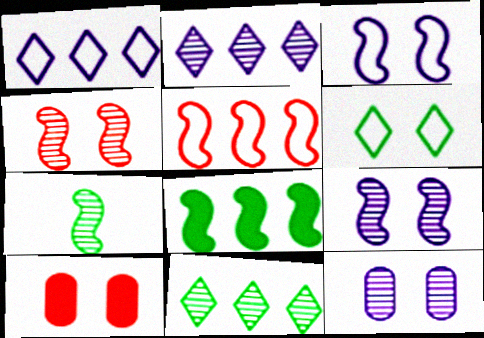[[1, 7, 10], 
[6, 9, 10]]